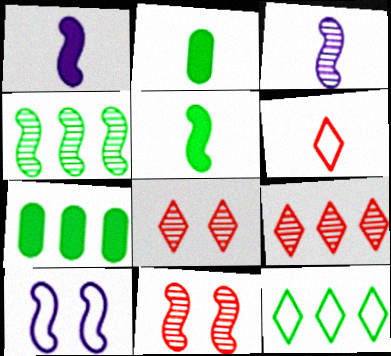[[2, 3, 6], 
[2, 9, 10], 
[3, 4, 11], 
[4, 7, 12]]